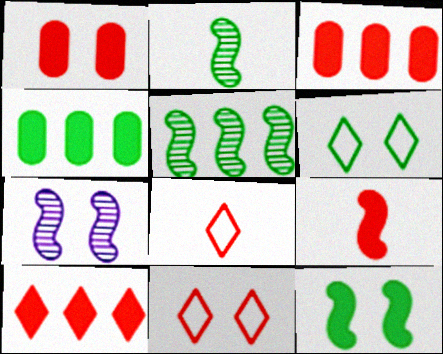[[1, 6, 7], 
[1, 9, 10], 
[2, 4, 6], 
[4, 7, 8]]